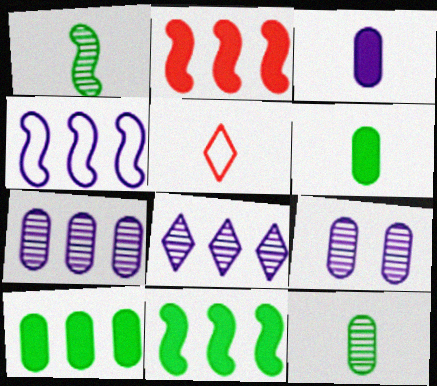[[1, 3, 5], 
[5, 9, 11]]